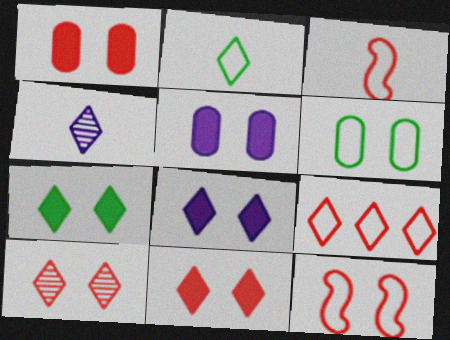[[1, 10, 12], 
[4, 7, 9], 
[7, 8, 11]]